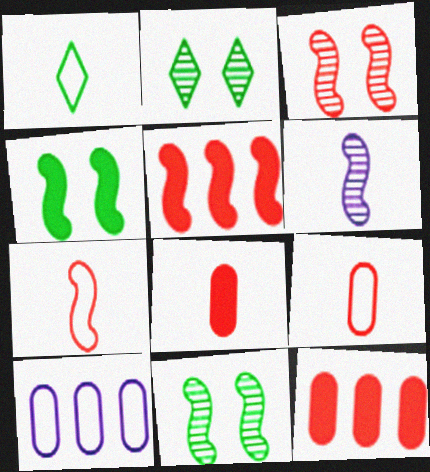[[1, 6, 8], 
[3, 5, 7]]